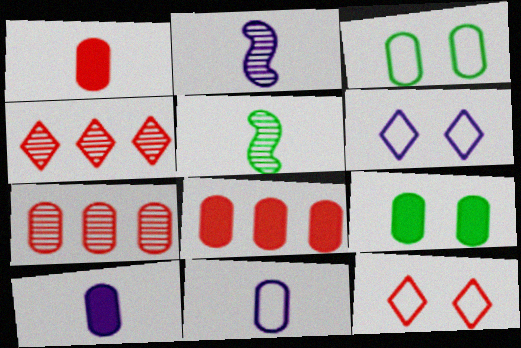[[3, 7, 10], 
[5, 6, 8], 
[7, 9, 11], 
[8, 9, 10]]